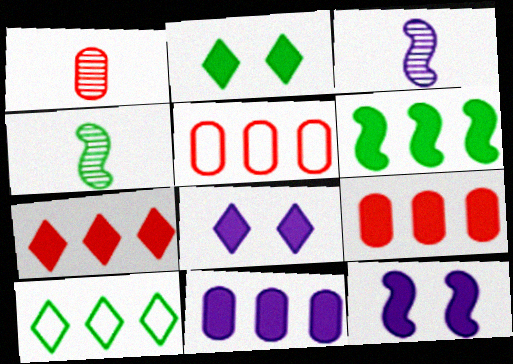[[1, 10, 12], 
[2, 3, 5], 
[4, 5, 8], 
[6, 7, 11]]